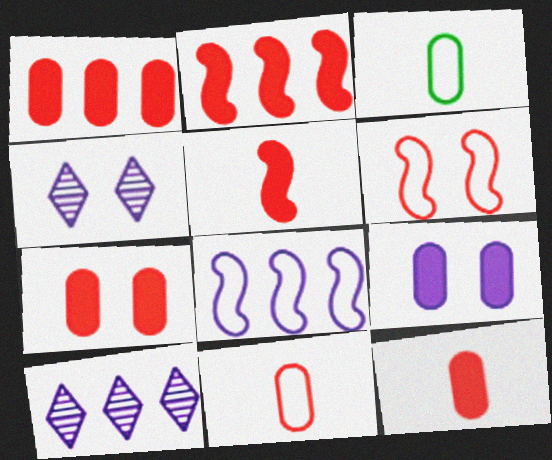[[1, 7, 12], 
[2, 3, 4]]